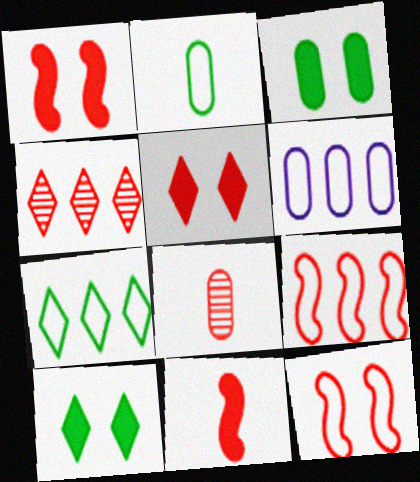[[3, 6, 8], 
[5, 8, 9], 
[6, 7, 9]]